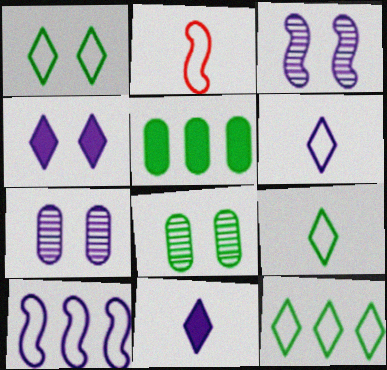[[1, 9, 12], 
[7, 10, 11]]